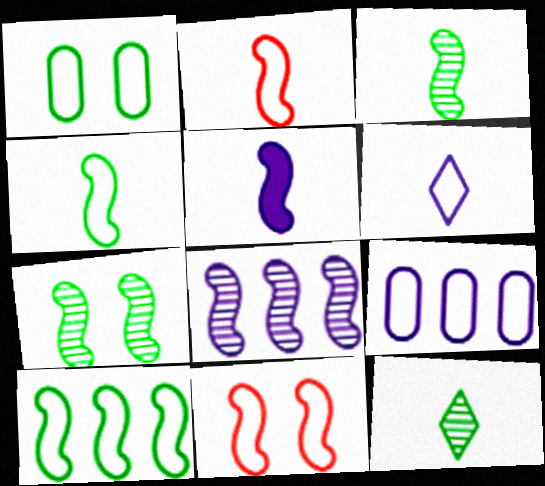[[2, 3, 5]]